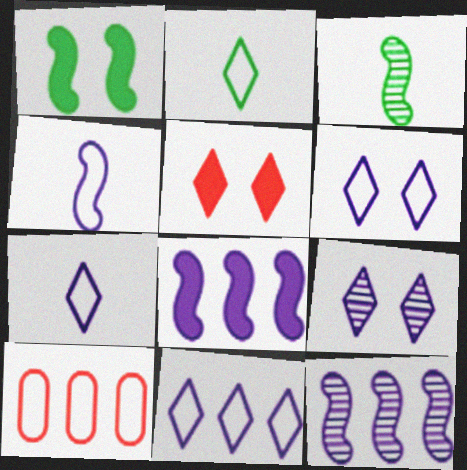[[6, 7, 11]]